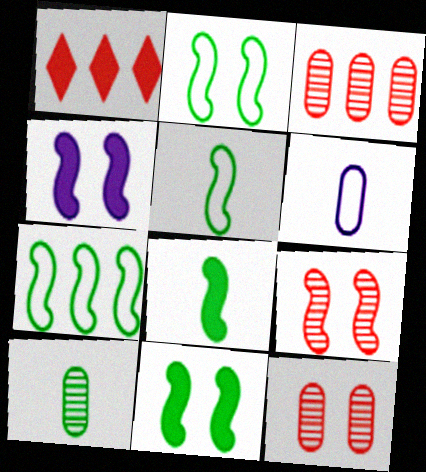[[2, 4, 9], 
[2, 5, 7]]